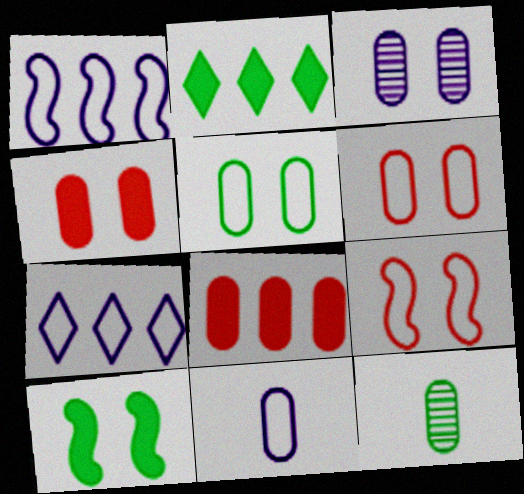[[3, 4, 5]]